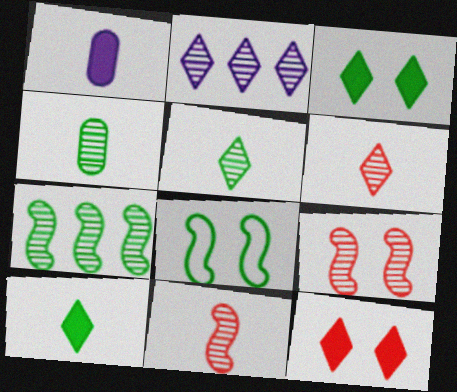[[2, 4, 9]]